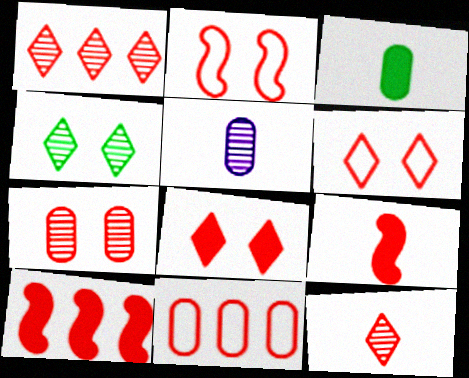[[1, 10, 11], 
[2, 7, 8]]